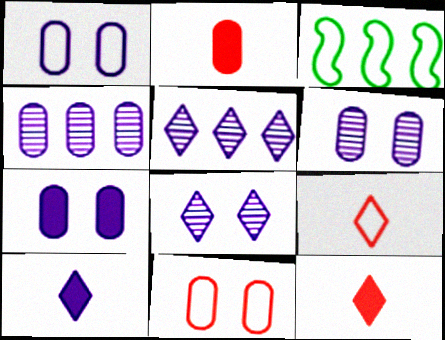[[1, 3, 9], 
[1, 6, 7], 
[2, 3, 8], 
[3, 6, 12]]